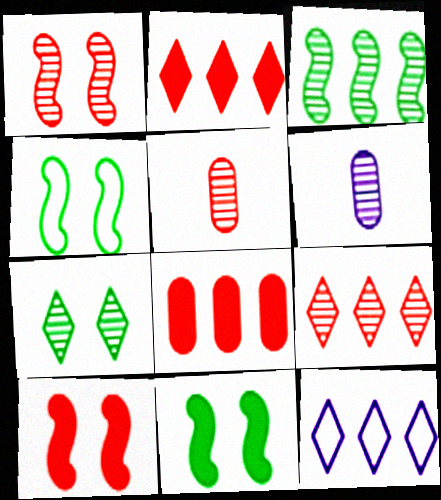[[1, 5, 9], 
[2, 4, 6], 
[3, 8, 12], 
[5, 11, 12]]